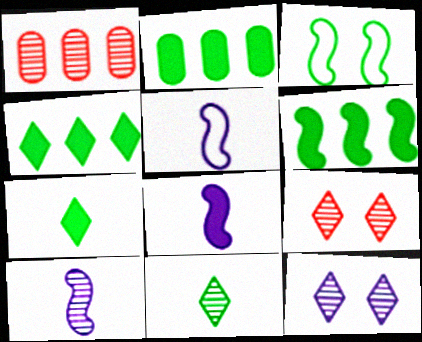[[2, 3, 11], 
[2, 4, 6], 
[2, 5, 9], 
[5, 8, 10]]